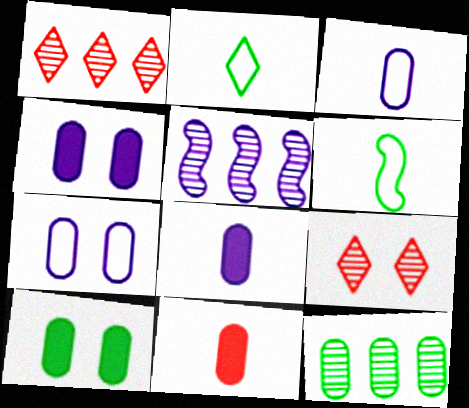[[1, 4, 6], 
[1, 5, 12], 
[7, 11, 12]]